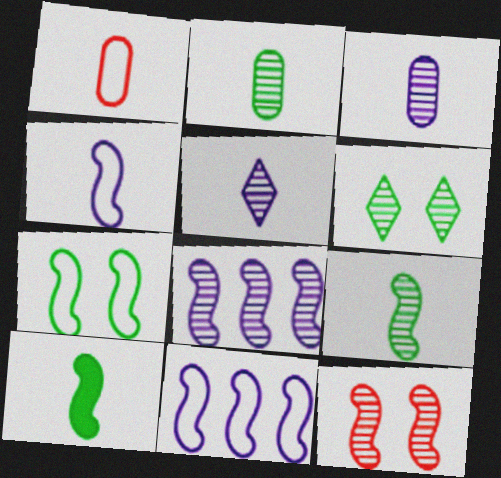[[1, 5, 10], 
[8, 9, 12], 
[10, 11, 12]]